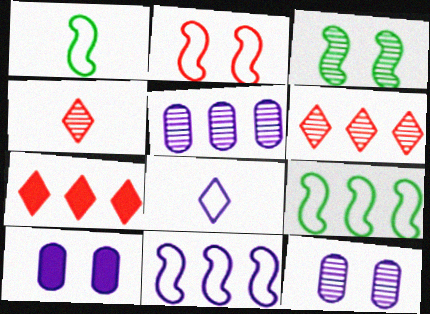[[1, 2, 11], 
[1, 6, 10], 
[1, 7, 12], 
[3, 4, 5], 
[4, 9, 10], 
[5, 7, 9]]